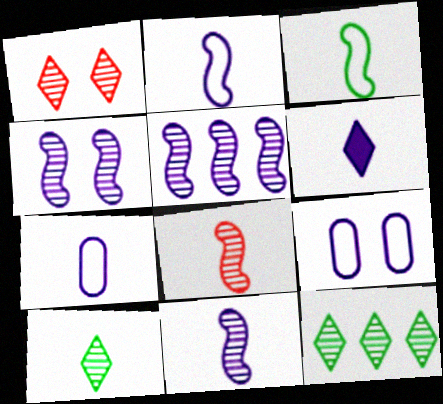[[4, 5, 11], 
[5, 6, 9], 
[6, 7, 11]]